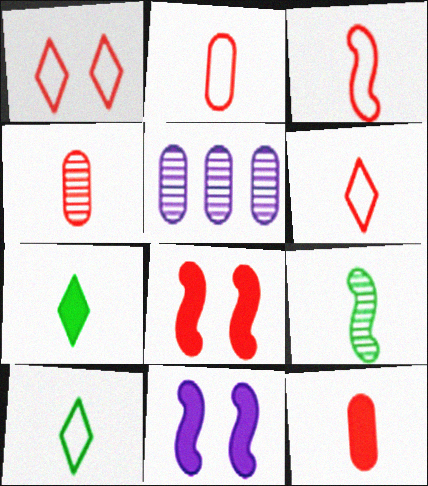[[2, 3, 6], 
[2, 4, 12], 
[5, 8, 10]]